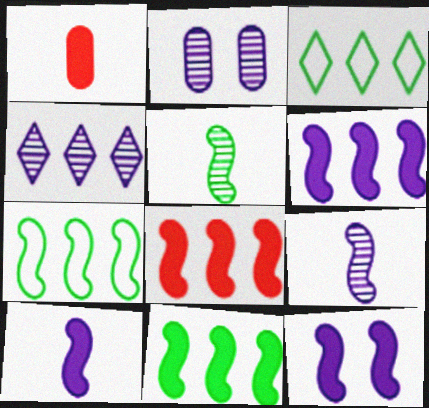[[2, 4, 9], 
[6, 8, 11], 
[6, 10, 12]]